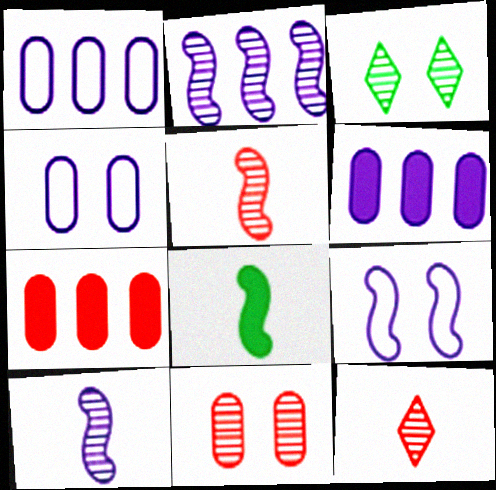[]